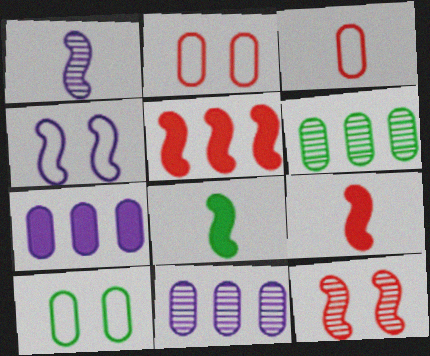[]